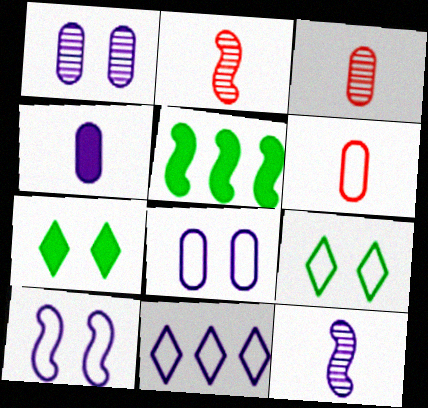[[2, 5, 10]]